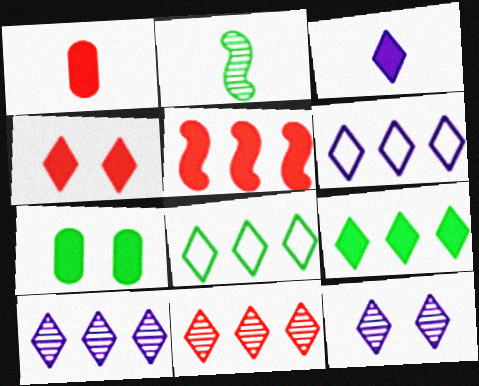[[1, 4, 5], 
[2, 7, 8], 
[3, 4, 9], 
[3, 5, 7], 
[3, 6, 12], 
[6, 9, 11]]